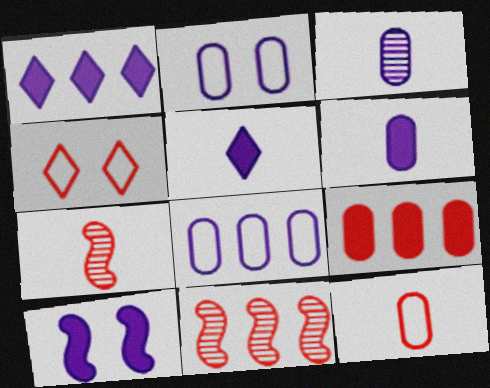[[1, 6, 10], 
[4, 7, 9]]